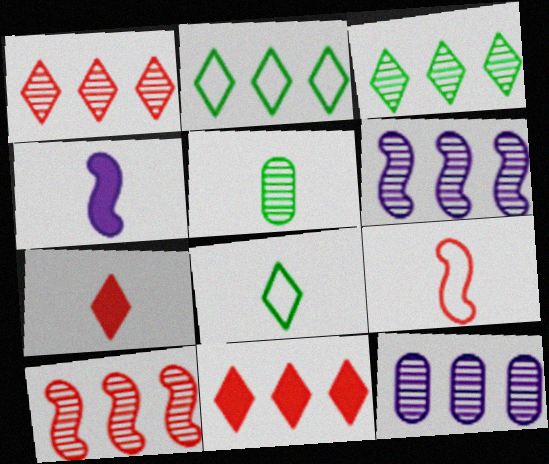[[3, 10, 12]]